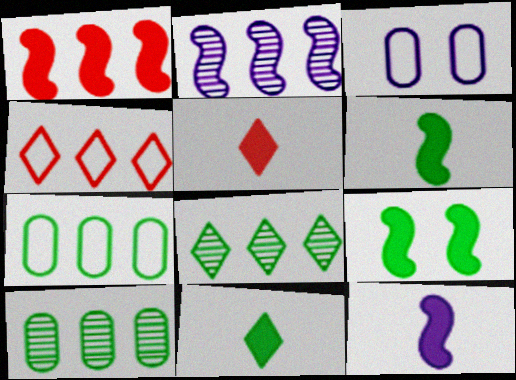[[1, 9, 12]]